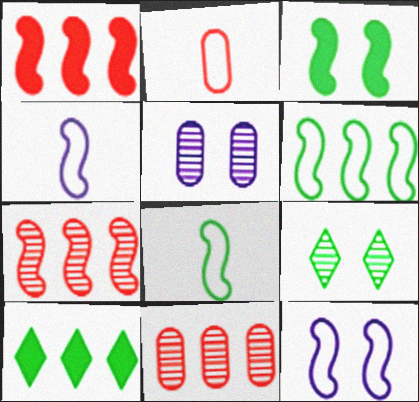[[3, 4, 7]]